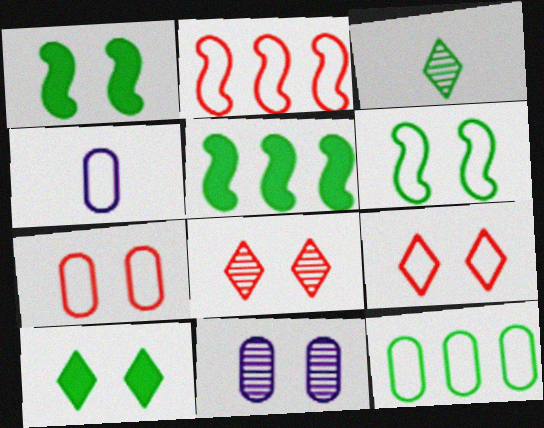[[1, 3, 12], 
[1, 9, 11], 
[4, 5, 8], 
[4, 7, 12]]